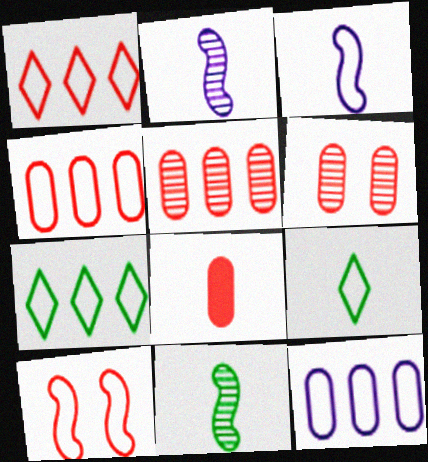[[2, 8, 9], 
[4, 6, 8], 
[9, 10, 12]]